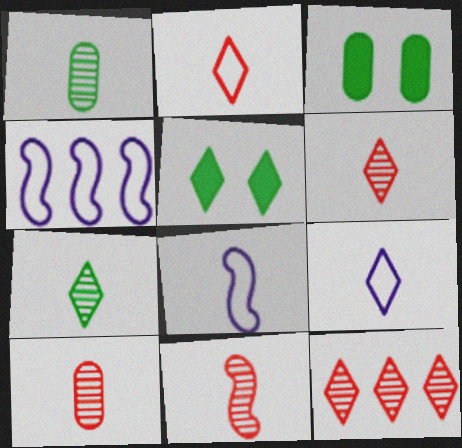[[3, 4, 6], 
[3, 8, 12], 
[4, 5, 10], 
[5, 9, 12], 
[6, 10, 11]]